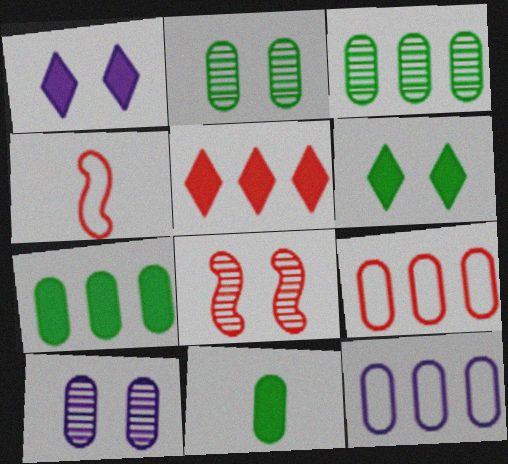[[1, 3, 4], 
[9, 10, 11]]